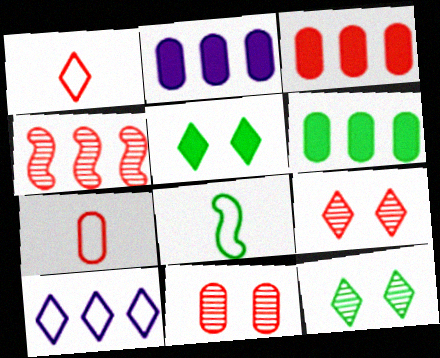[[2, 3, 6], 
[2, 8, 9], 
[3, 7, 11], 
[4, 6, 10], 
[6, 8, 12]]